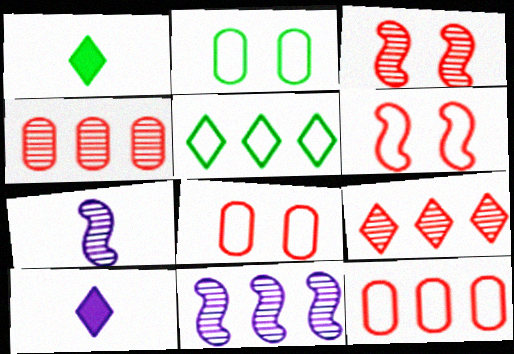[[1, 8, 11]]